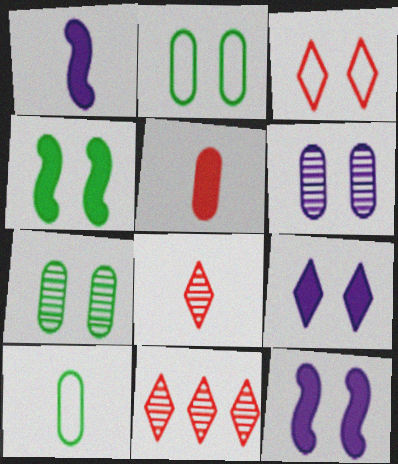[[1, 2, 11], 
[1, 8, 10], 
[3, 4, 6], 
[3, 7, 12], 
[10, 11, 12]]